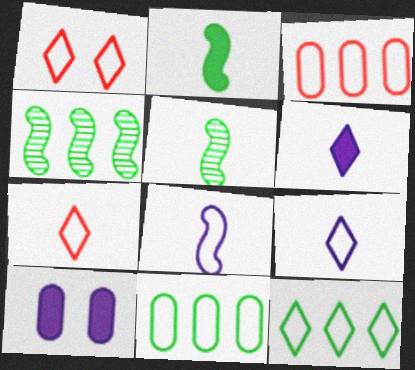[[1, 8, 11], 
[1, 9, 12], 
[4, 7, 10]]